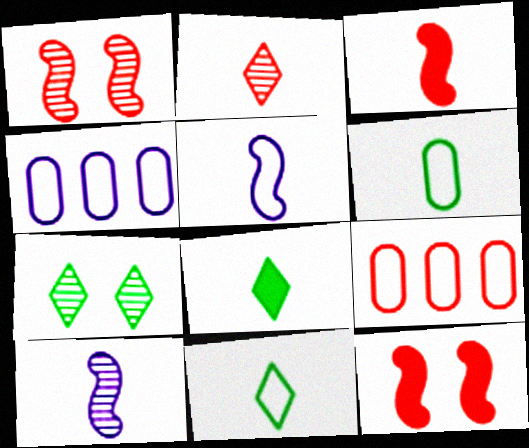[[1, 4, 8], 
[2, 9, 12], 
[3, 4, 7]]